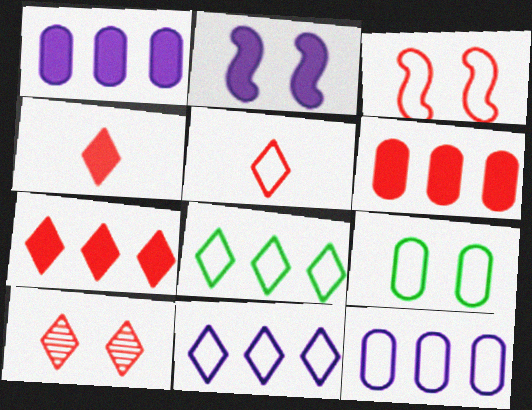[[2, 9, 10], 
[5, 7, 10]]